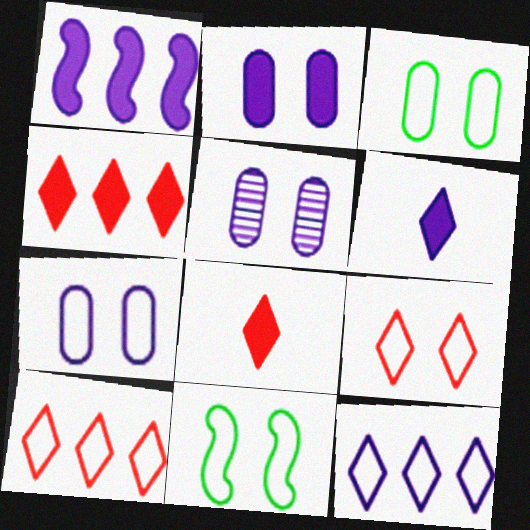[[1, 2, 6], 
[2, 5, 7], 
[7, 9, 11]]